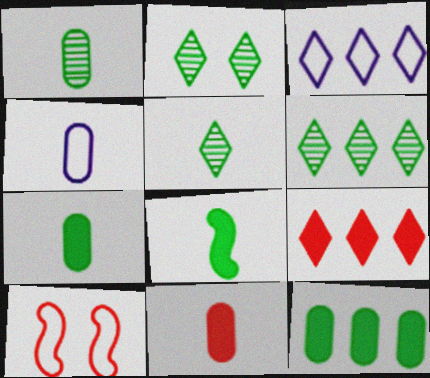[[1, 4, 11], 
[2, 5, 6], 
[3, 6, 9]]